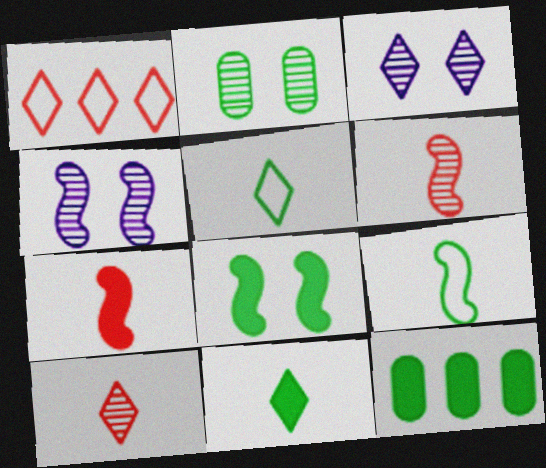[[1, 3, 11], 
[8, 11, 12]]